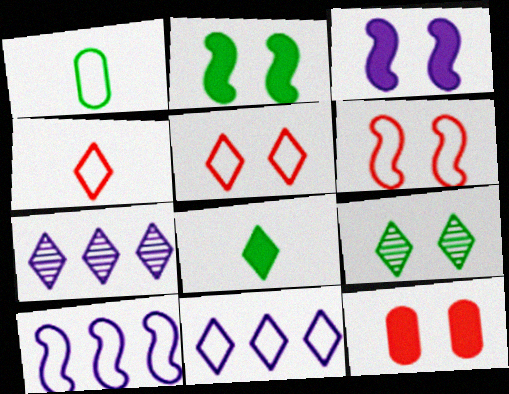[[1, 5, 10], 
[1, 6, 11], 
[5, 7, 8]]